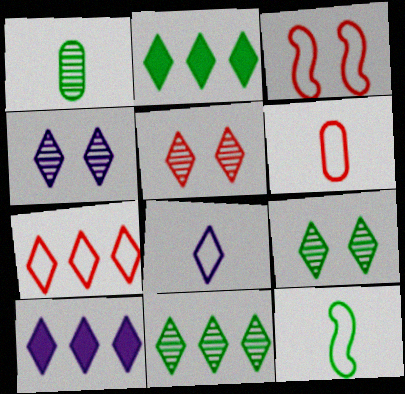[[1, 3, 10], 
[2, 5, 8], 
[3, 6, 7], 
[4, 5, 9], 
[4, 8, 10], 
[6, 8, 12], 
[7, 10, 11]]